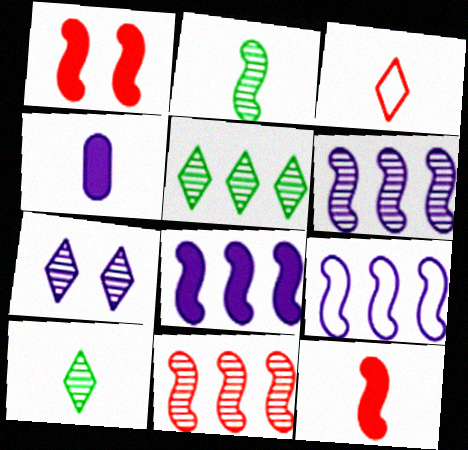[[1, 2, 9], 
[2, 3, 4], 
[4, 7, 9], 
[6, 8, 9]]